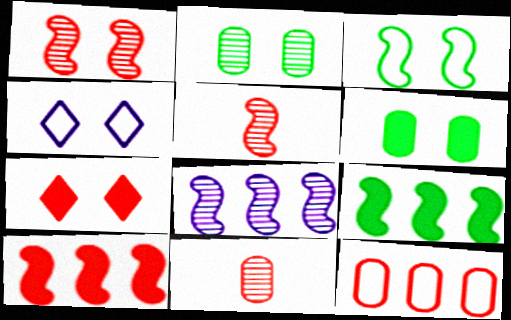[[1, 4, 6], 
[4, 9, 11], 
[5, 7, 12]]